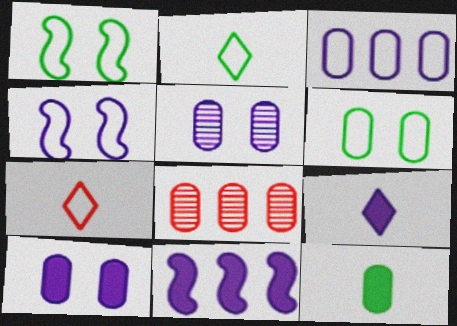[[1, 3, 7], 
[1, 8, 9], 
[9, 10, 11]]